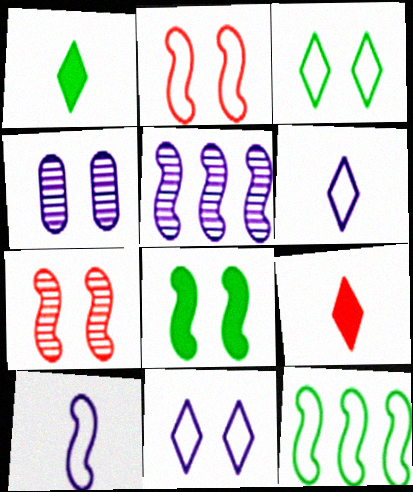[[2, 10, 12], 
[4, 9, 12]]